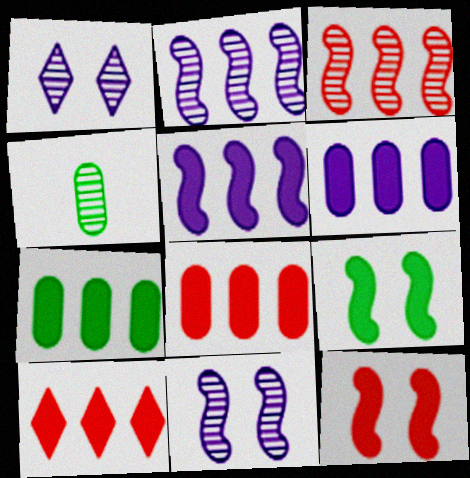[[1, 3, 4], 
[5, 7, 10], 
[6, 7, 8]]